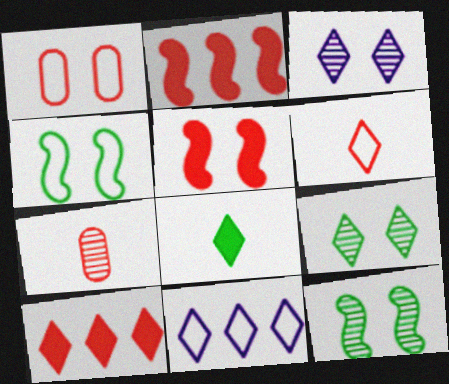[]